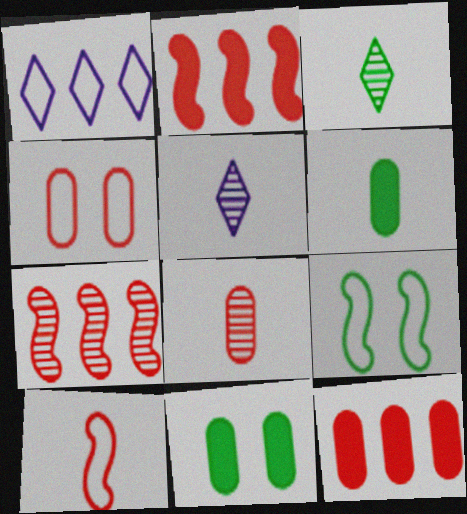[[4, 8, 12], 
[5, 6, 10], 
[5, 9, 12]]